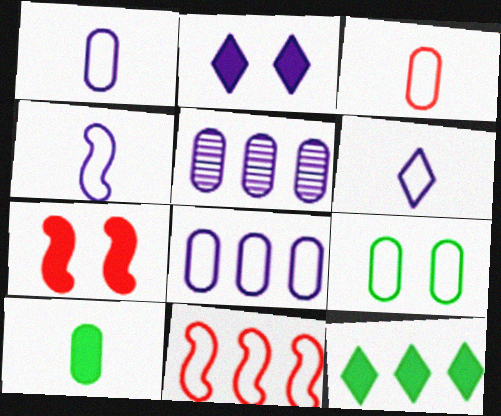[[1, 4, 6], 
[2, 4, 5], 
[3, 8, 9], 
[5, 11, 12], 
[6, 9, 11]]